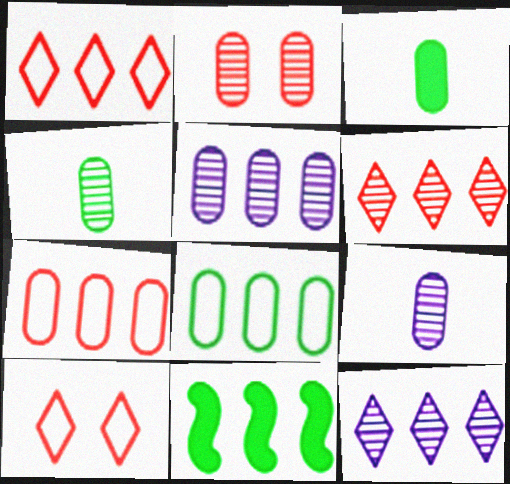[[1, 5, 11], 
[2, 4, 5], 
[7, 11, 12], 
[9, 10, 11]]